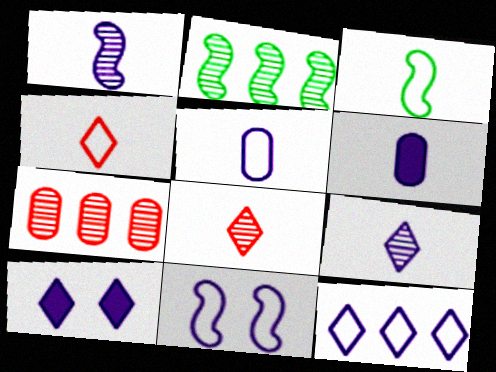[[3, 4, 5], 
[3, 6, 8], 
[3, 7, 10], 
[5, 11, 12], 
[9, 10, 12]]